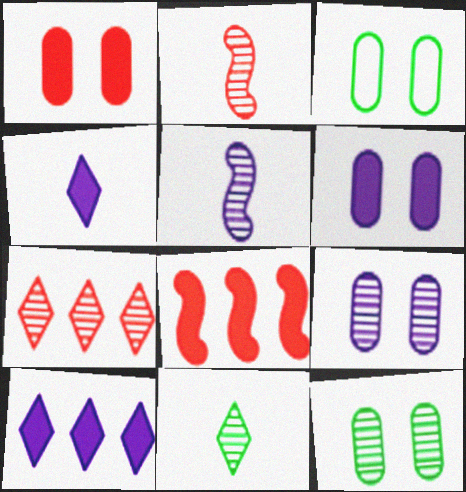[[1, 3, 9], 
[2, 3, 10], 
[5, 7, 12]]